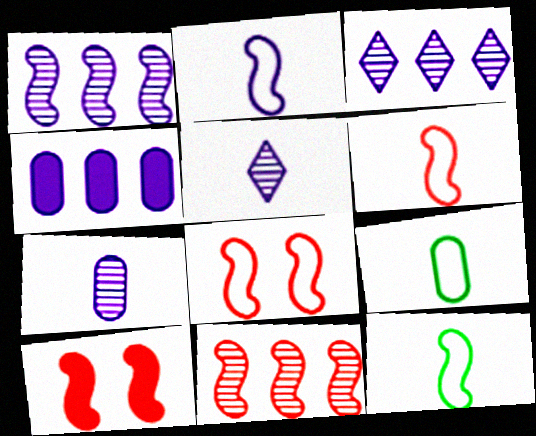[[1, 10, 12], 
[2, 6, 12], 
[3, 9, 10], 
[6, 10, 11]]